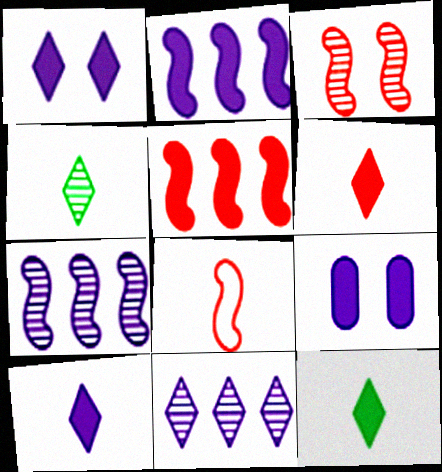[[2, 9, 10], 
[3, 5, 8], 
[5, 9, 12], 
[6, 10, 12]]